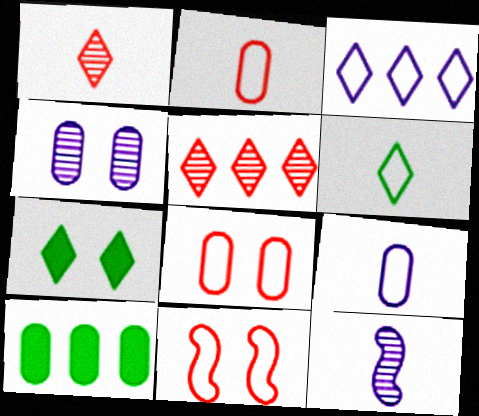[[1, 3, 7], 
[2, 4, 10], 
[4, 7, 11]]